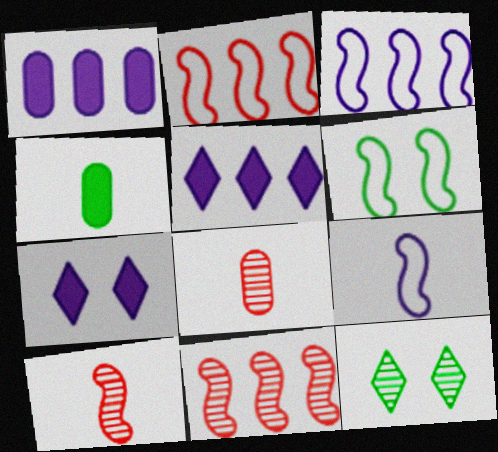[[2, 6, 9], 
[5, 6, 8]]